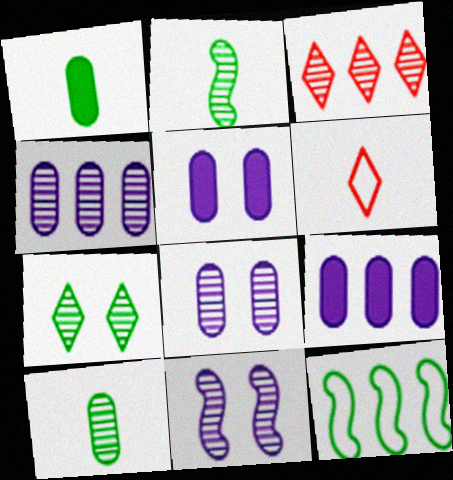[[1, 7, 12], 
[2, 3, 8], 
[3, 9, 12], 
[3, 10, 11]]